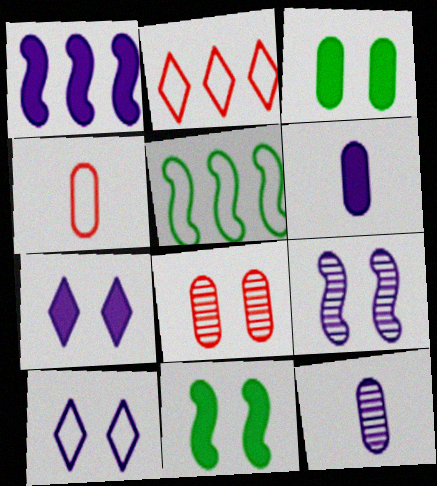[[1, 6, 7], 
[1, 10, 12], 
[2, 11, 12], 
[4, 5, 10], 
[8, 10, 11]]